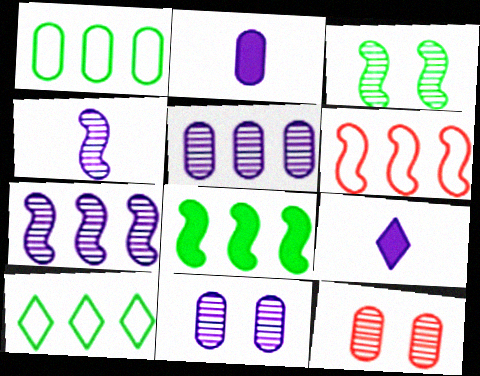[[1, 2, 12], 
[6, 7, 8]]